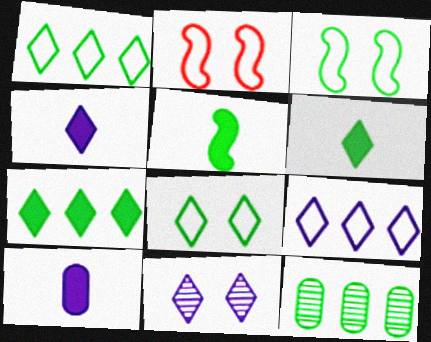[[2, 4, 12], 
[3, 6, 12], 
[4, 9, 11], 
[5, 8, 12]]